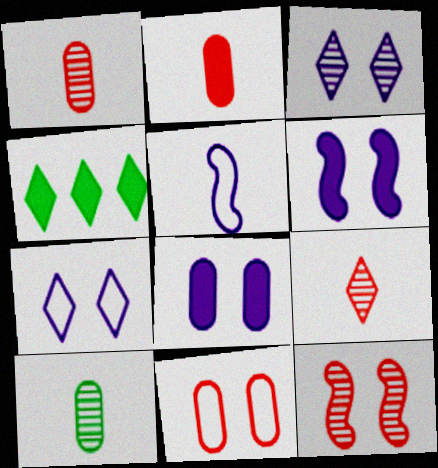[[2, 4, 6], 
[4, 7, 9]]